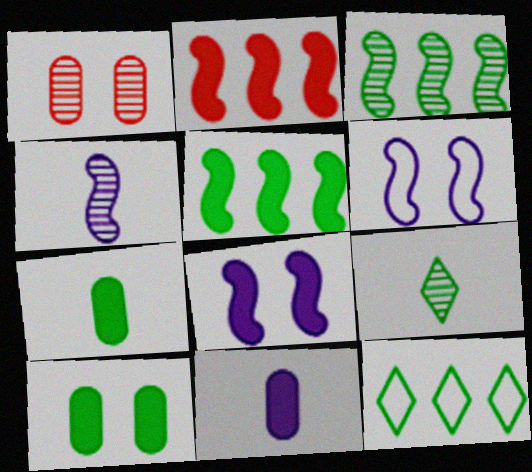[]